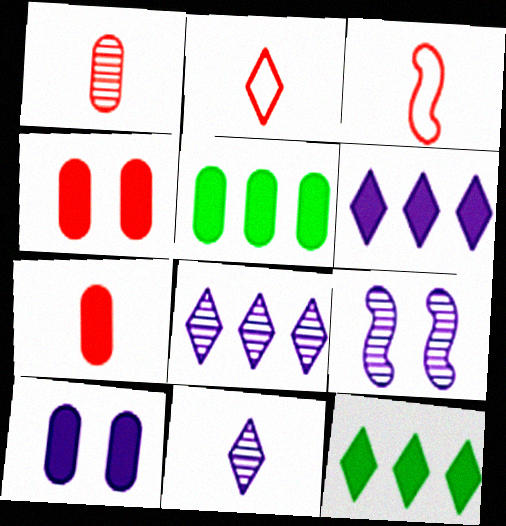[[2, 5, 9], 
[5, 7, 10]]